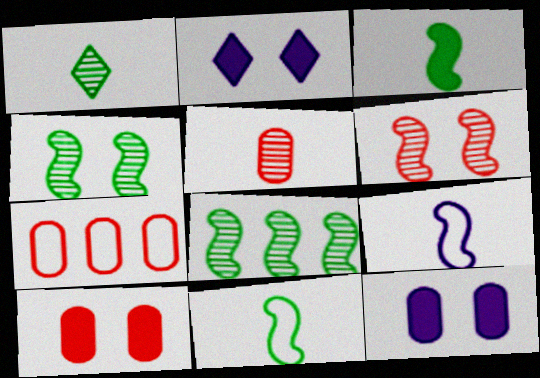[[5, 7, 10]]